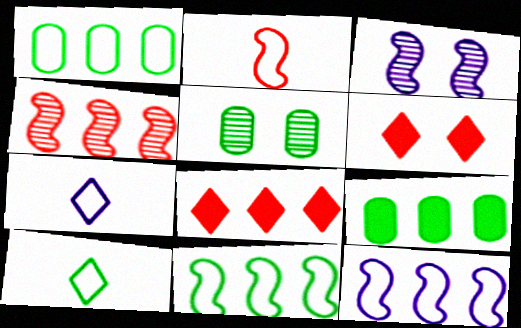[]